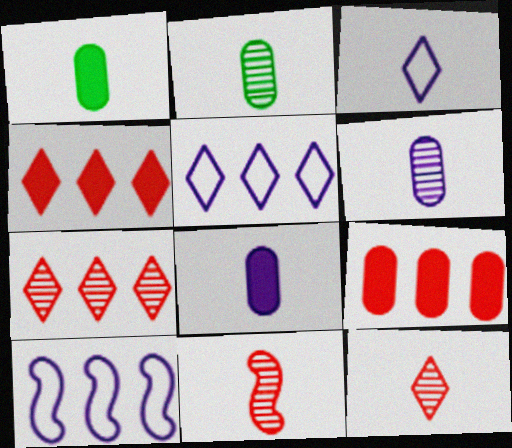[[1, 3, 11]]